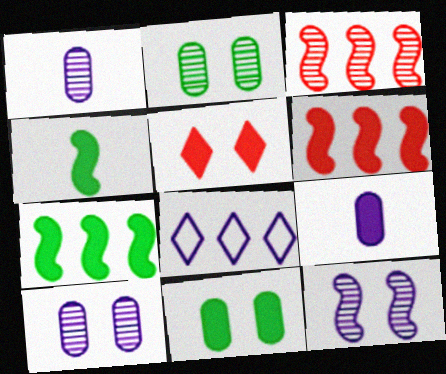[[5, 7, 9], 
[8, 9, 12]]